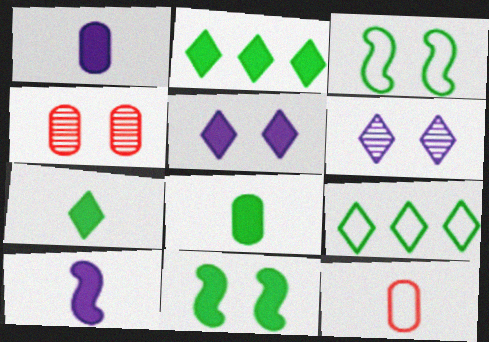[[2, 8, 11], 
[3, 4, 5], 
[4, 9, 10]]